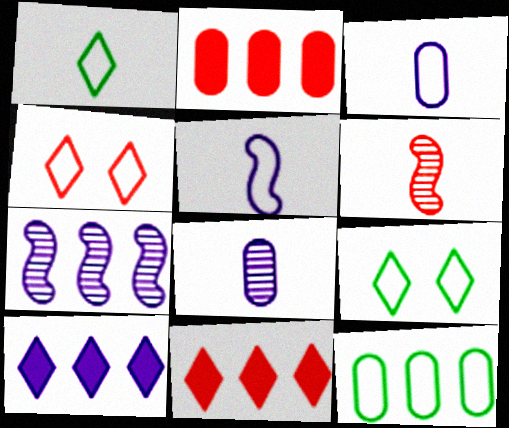[[2, 4, 6], 
[4, 5, 12], 
[7, 11, 12]]